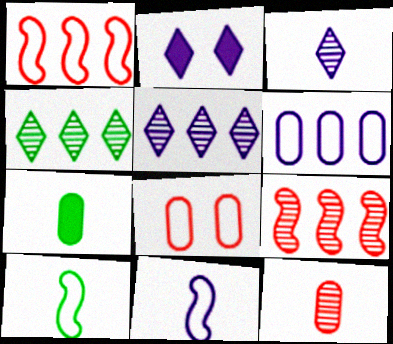[]